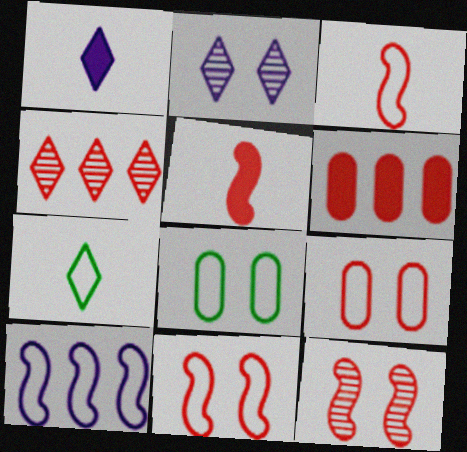[[4, 5, 9], 
[7, 9, 10]]